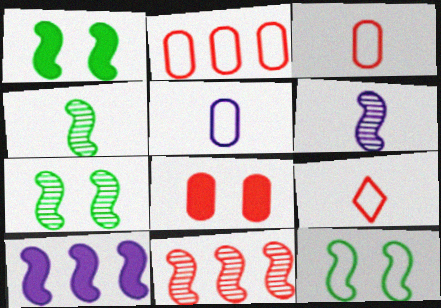[[1, 7, 12], 
[6, 7, 11], 
[8, 9, 11]]